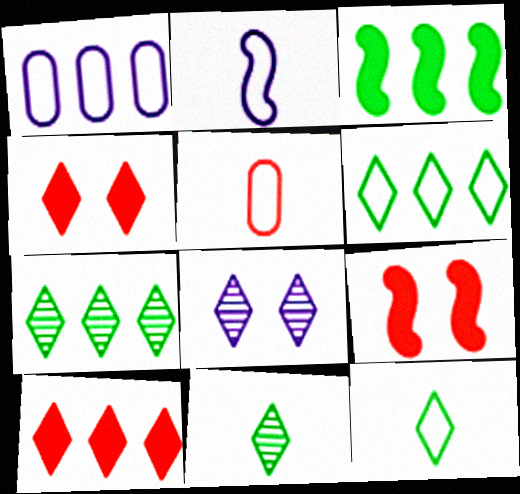[[1, 9, 11], 
[2, 5, 12], 
[3, 5, 8], 
[8, 10, 12]]